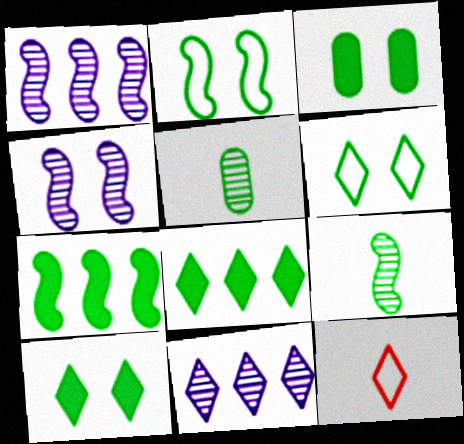[[1, 3, 12], 
[2, 5, 8], 
[2, 7, 9], 
[5, 6, 7], 
[10, 11, 12]]